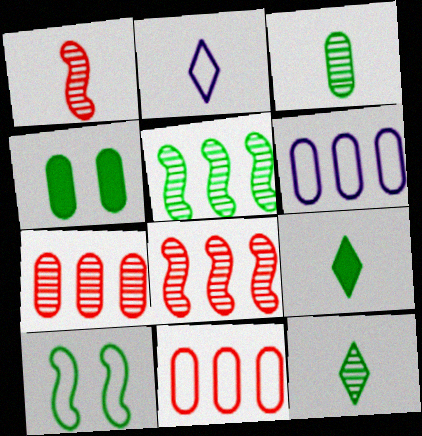[[2, 4, 8], 
[2, 10, 11]]